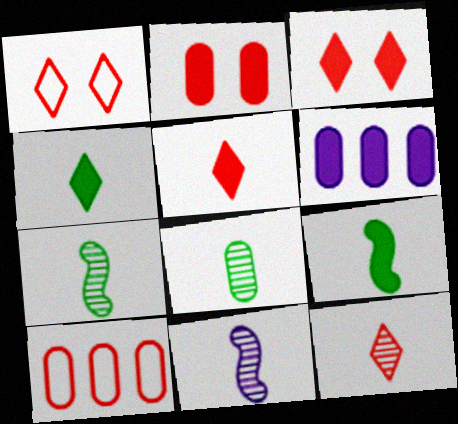[[1, 6, 7], 
[3, 6, 9], 
[8, 11, 12]]